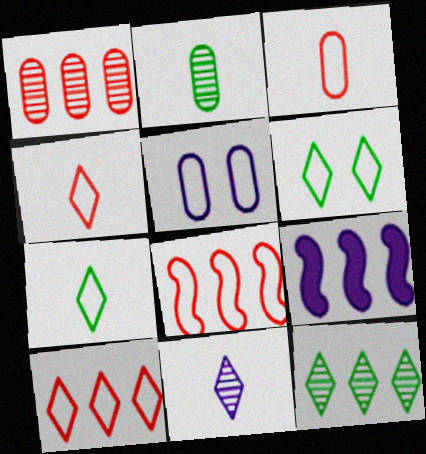[[5, 7, 8], 
[5, 9, 11]]